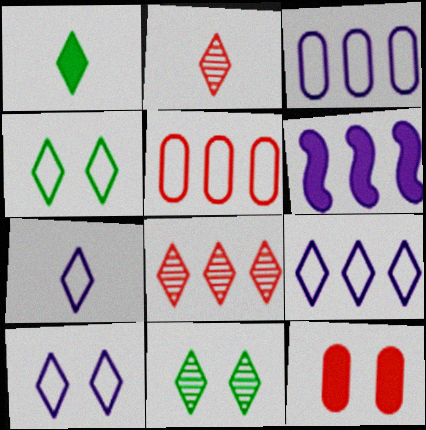[[1, 2, 7], 
[1, 6, 12], 
[1, 8, 10], 
[7, 9, 10]]